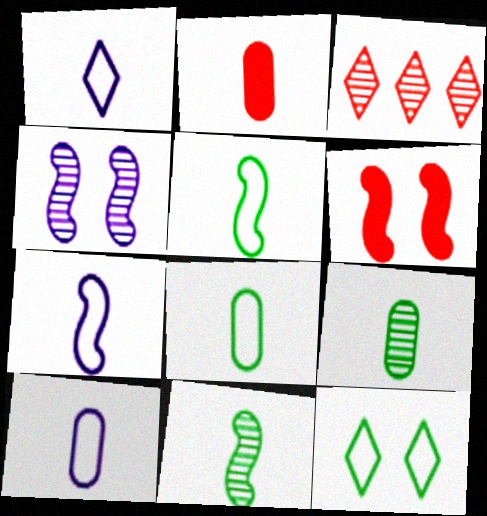[[1, 2, 11], 
[1, 7, 10], 
[2, 9, 10], 
[3, 4, 9]]